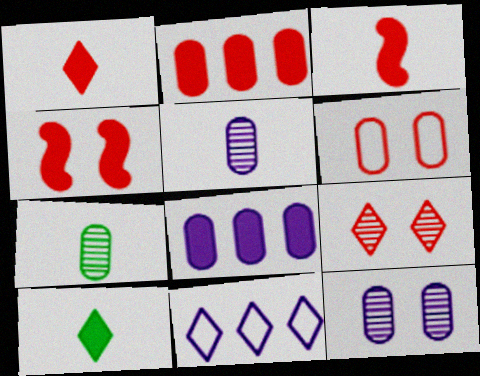[[1, 2, 4], 
[4, 6, 9], 
[4, 7, 11], 
[4, 8, 10], 
[6, 7, 8], 
[9, 10, 11]]